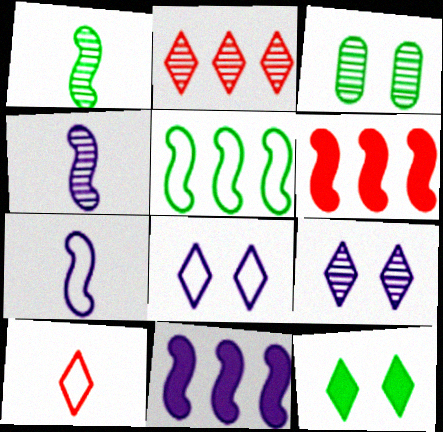[[2, 3, 4], 
[3, 10, 11]]